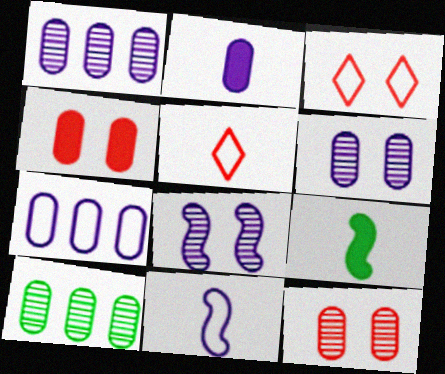[[1, 3, 9], 
[2, 6, 7]]